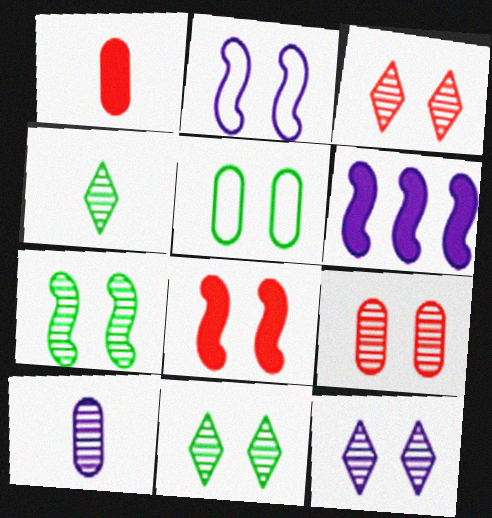[[2, 7, 8], 
[3, 11, 12], 
[5, 8, 12], 
[7, 9, 12]]